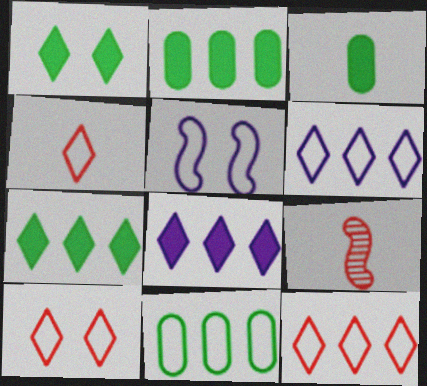[[4, 5, 11], 
[4, 10, 12]]